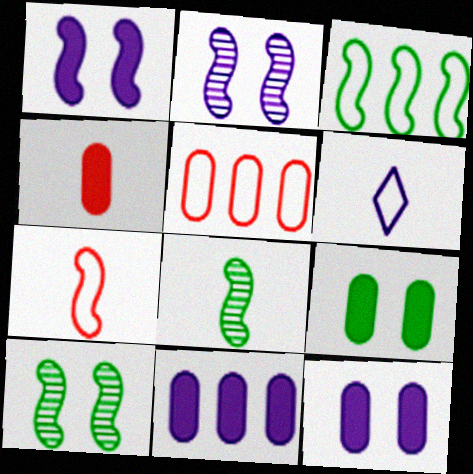[[2, 6, 11], 
[4, 6, 8], 
[4, 9, 11]]